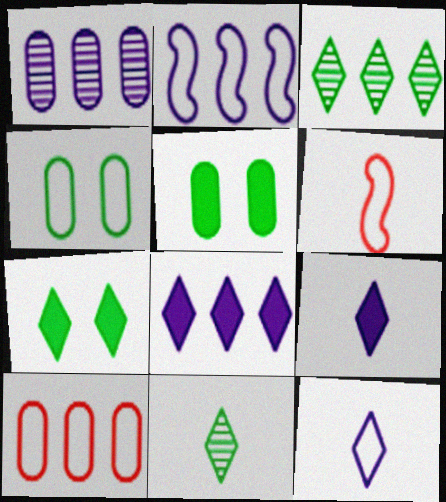[[1, 2, 8], 
[1, 6, 7]]